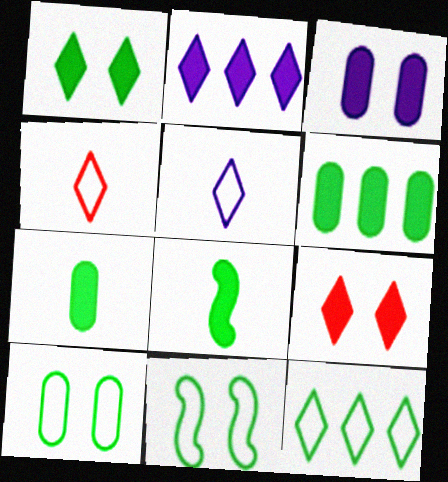[[1, 6, 8]]